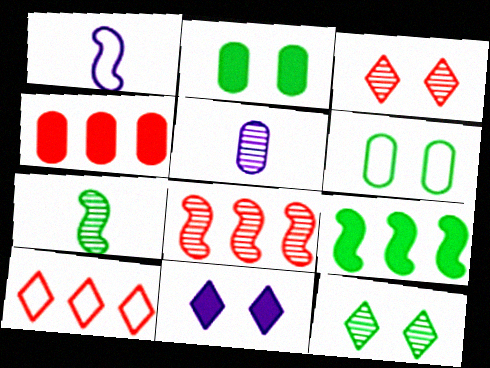[[1, 4, 12], 
[1, 6, 10], 
[4, 5, 6], 
[4, 8, 10], 
[5, 8, 12]]